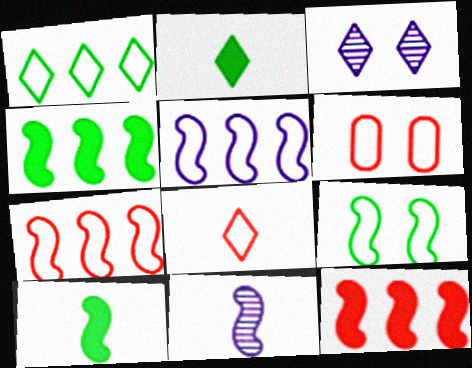[[6, 7, 8], 
[9, 11, 12]]